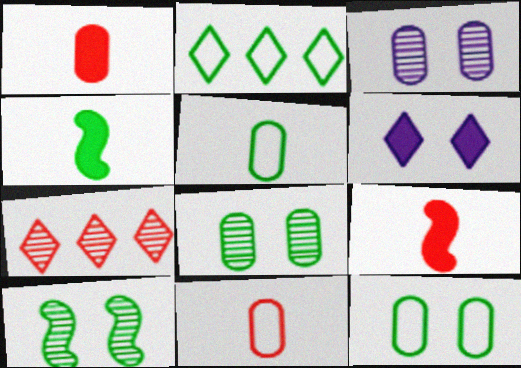[[2, 3, 9], 
[2, 4, 8]]